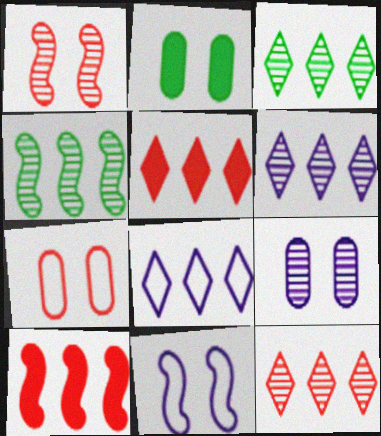[[2, 7, 9], 
[3, 5, 8], 
[3, 6, 12]]